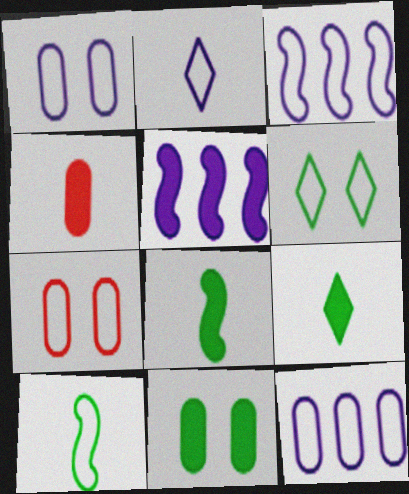[[1, 2, 3]]